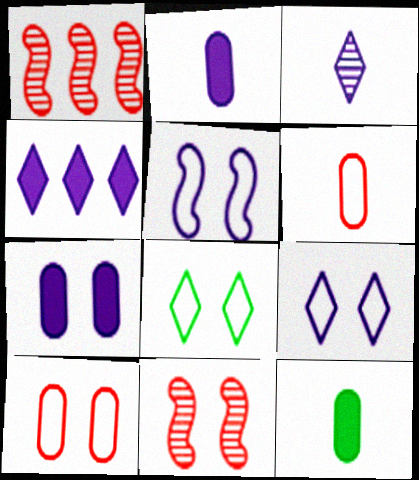[[1, 2, 8], 
[1, 9, 12], 
[3, 4, 9], 
[5, 8, 10], 
[7, 8, 11]]